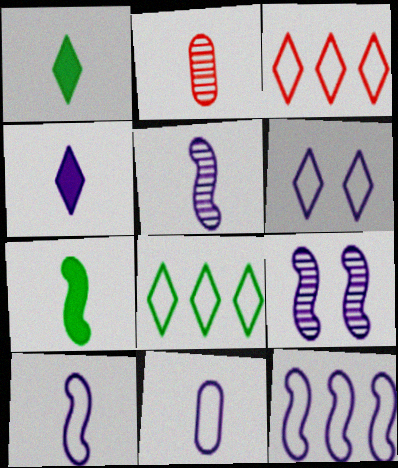[[1, 2, 10], 
[4, 5, 11], 
[6, 11, 12]]